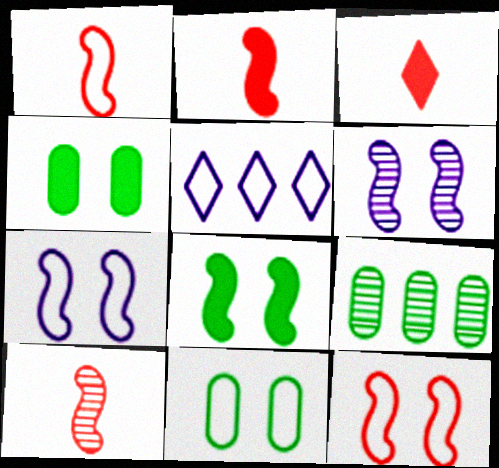[[1, 2, 10], 
[1, 5, 11], 
[3, 7, 9], 
[4, 5, 10], 
[6, 8, 12]]